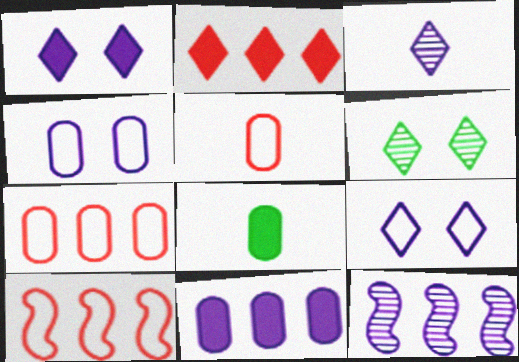[]